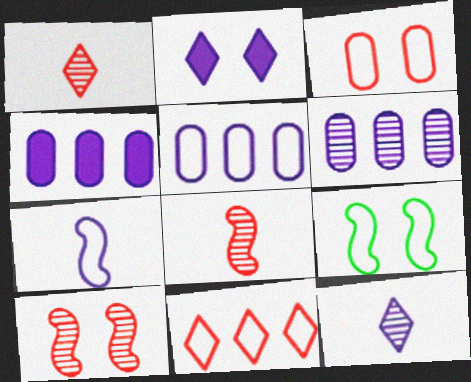[[1, 4, 9], 
[2, 6, 7], 
[4, 5, 6]]